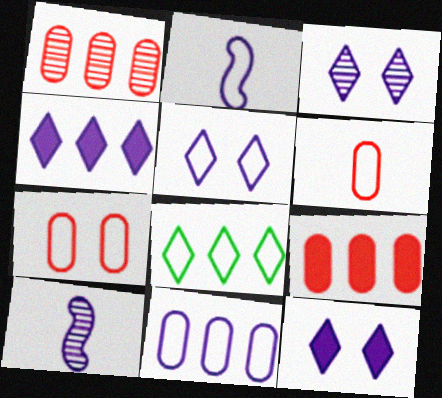[[2, 5, 11], 
[2, 7, 8], 
[3, 5, 12], 
[10, 11, 12]]